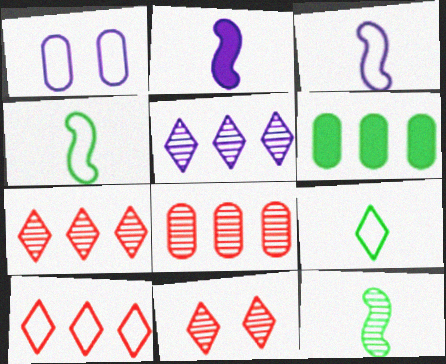[[1, 2, 5], 
[1, 4, 10], 
[3, 6, 11]]